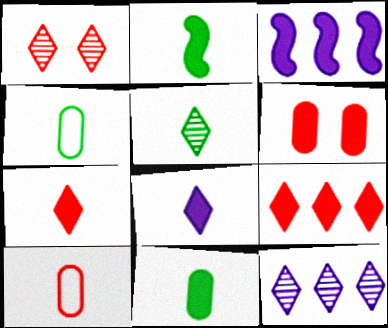[[1, 3, 4], 
[1, 5, 12], 
[2, 4, 5]]